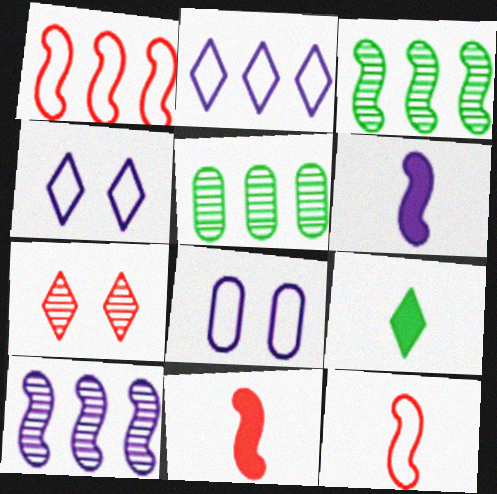[[2, 7, 9], 
[4, 5, 11]]